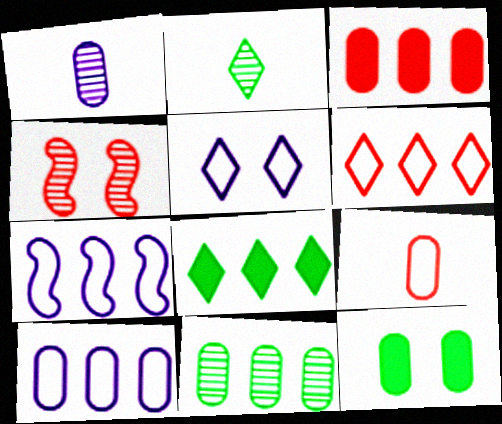[[3, 10, 11], 
[4, 5, 12]]